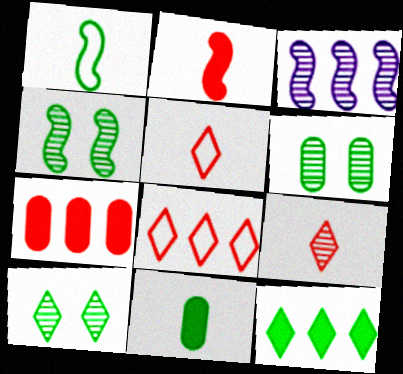[[1, 6, 12], 
[3, 6, 9], 
[4, 6, 10]]